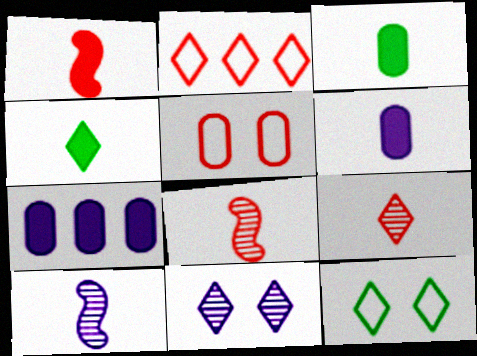[[1, 4, 6], 
[2, 4, 11], 
[7, 8, 12]]